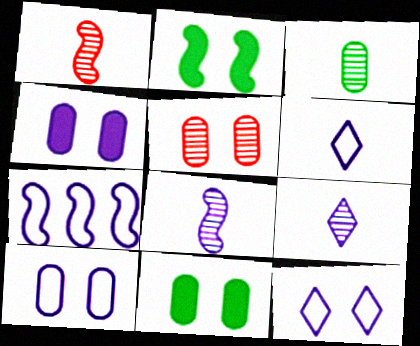[[1, 2, 7], 
[1, 3, 9], 
[2, 5, 12], 
[4, 7, 9], 
[5, 10, 11], 
[6, 7, 10]]